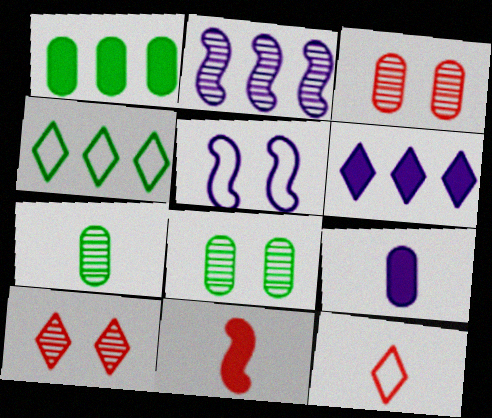[[2, 7, 10]]